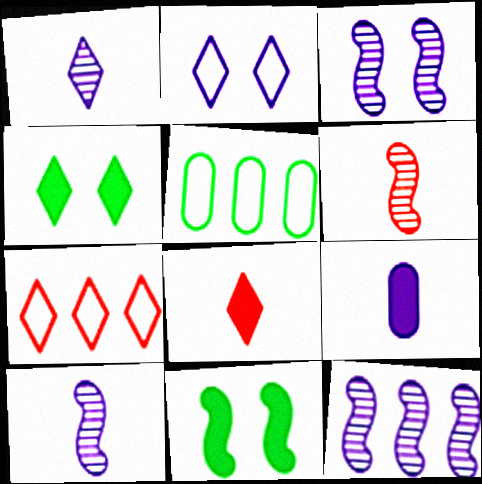[[1, 4, 7], 
[2, 9, 12], 
[3, 5, 8], 
[3, 10, 12]]